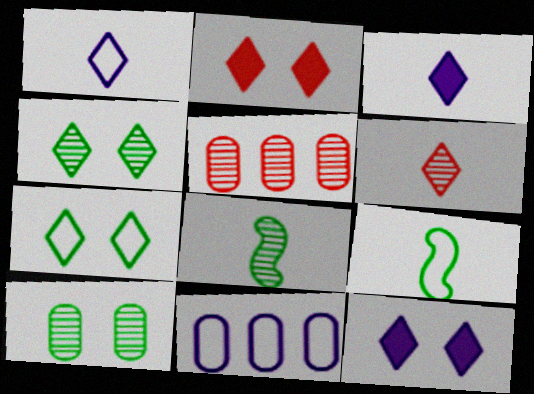[[2, 8, 11], 
[5, 9, 12]]